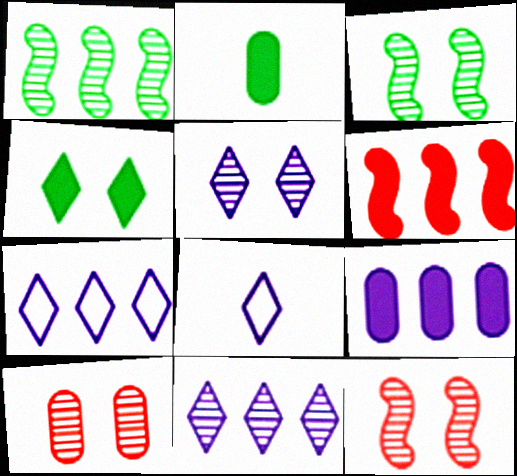[[2, 7, 12], 
[3, 5, 10]]